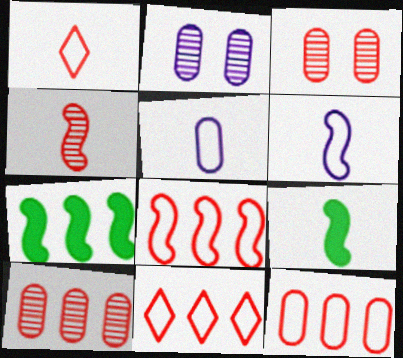[[1, 2, 7], 
[2, 9, 11], 
[4, 6, 9], 
[8, 11, 12]]